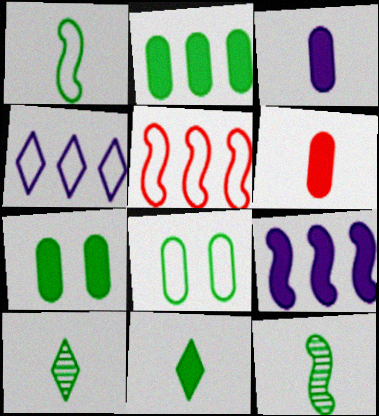[]